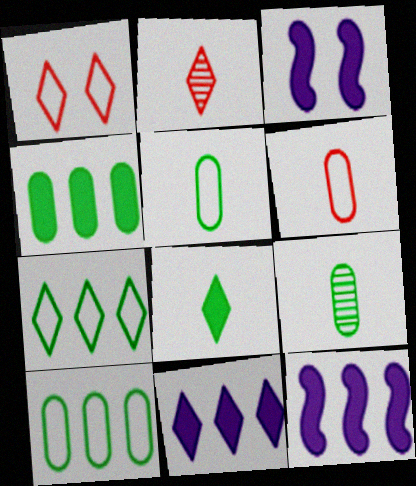[[1, 9, 12], 
[2, 3, 10]]